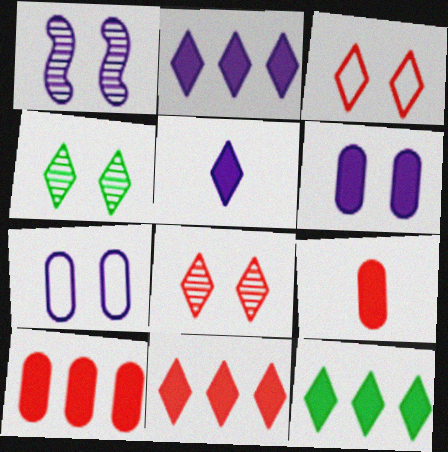[[2, 11, 12]]